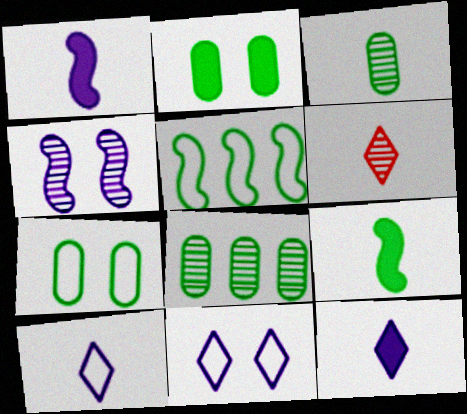[[4, 6, 8]]